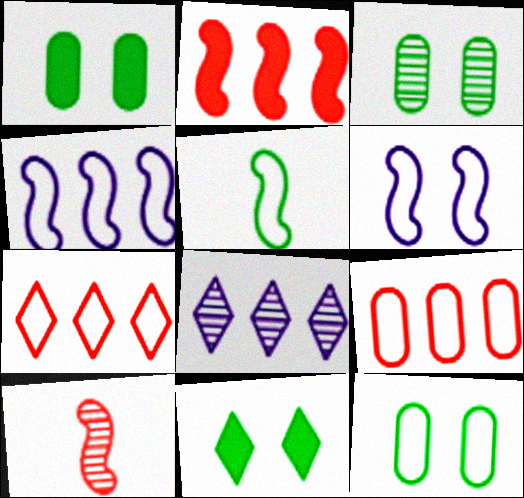[[1, 3, 12], 
[3, 8, 10]]